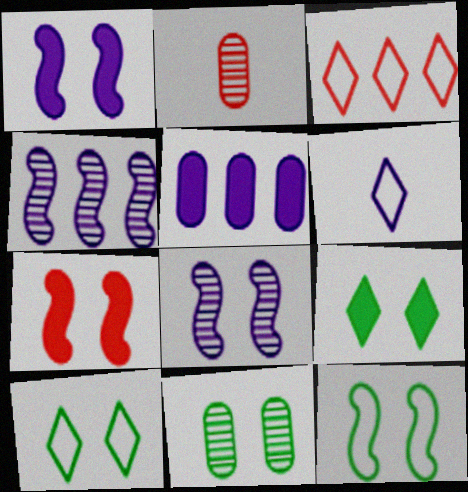[[2, 3, 7], 
[3, 6, 10], 
[5, 6, 8], 
[7, 8, 12], 
[9, 11, 12]]